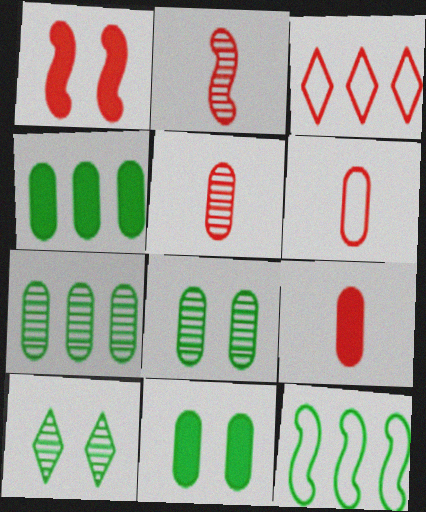[[1, 3, 5], 
[5, 6, 9]]